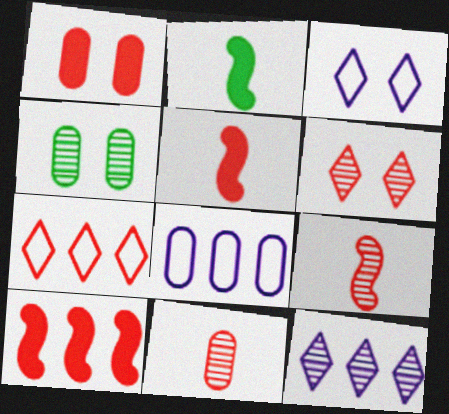[[1, 7, 9], 
[2, 6, 8], 
[4, 9, 12]]